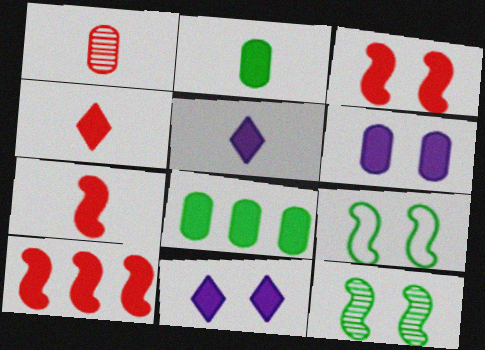[[2, 5, 7], 
[2, 10, 11], 
[3, 5, 8], 
[3, 7, 10], 
[7, 8, 11]]